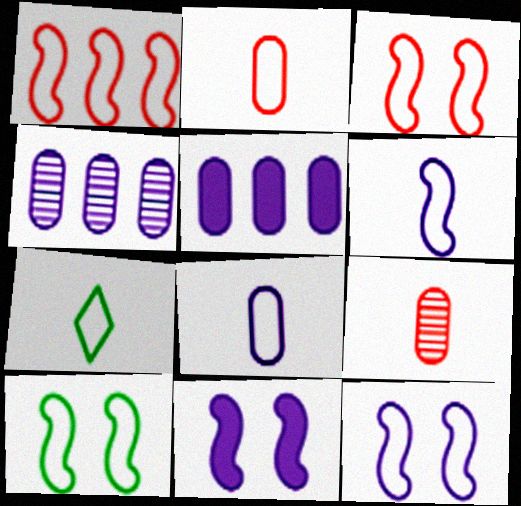[[1, 6, 10], 
[2, 6, 7], 
[3, 10, 12]]